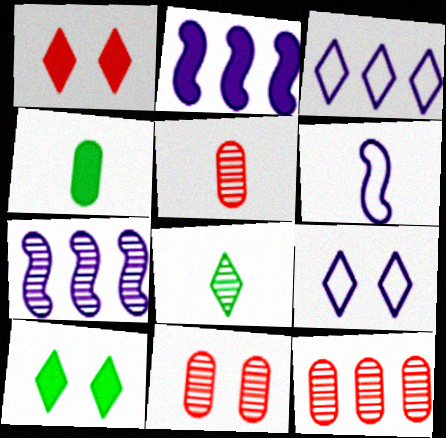[[1, 2, 4], 
[1, 3, 8], 
[5, 11, 12], 
[6, 10, 12], 
[7, 8, 11]]